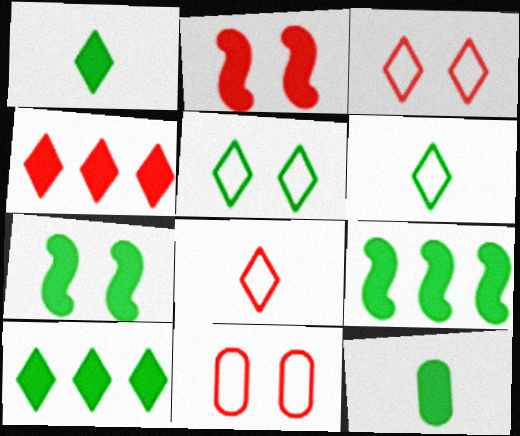[[7, 10, 12]]